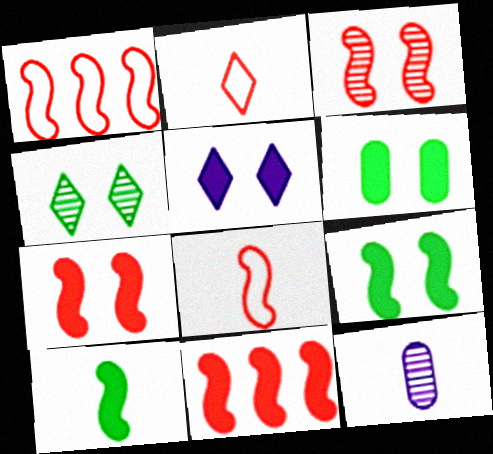[[2, 10, 12], 
[3, 8, 11], 
[5, 6, 7]]